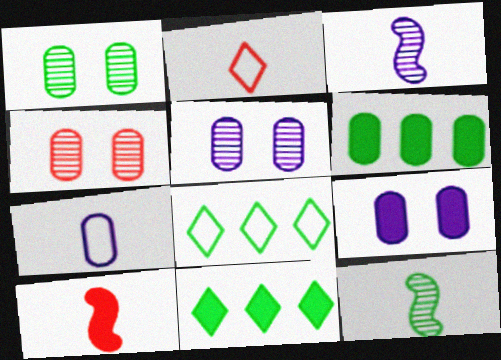[[1, 4, 5], 
[4, 6, 7], 
[5, 8, 10], 
[9, 10, 11]]